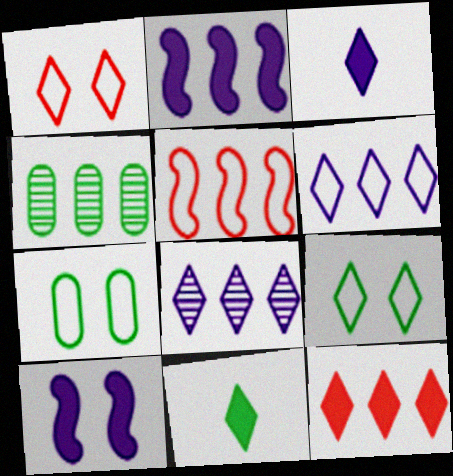[[1, 8, 11]]